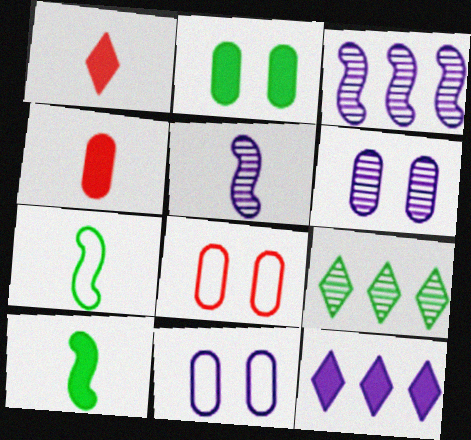[[2, 6, 8], 
[2, 7, 9], 
[5, 11, 12]]